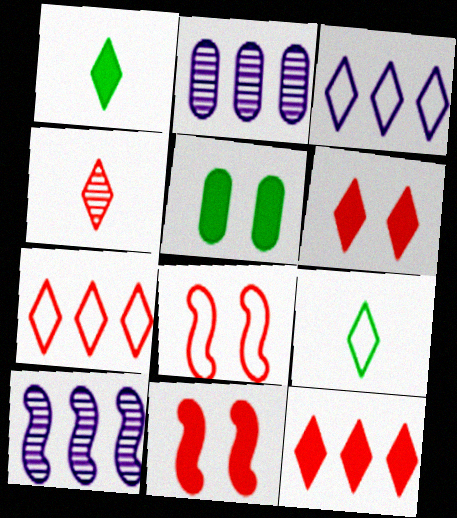[[1, 2, 8], 
[2, 9, 11], 
[4, 6, 7]]